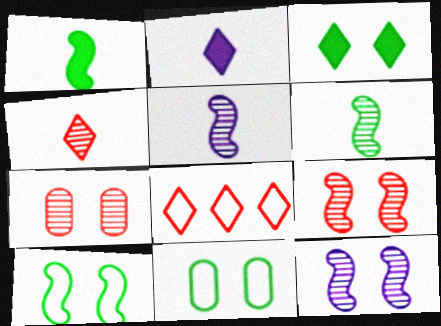[]